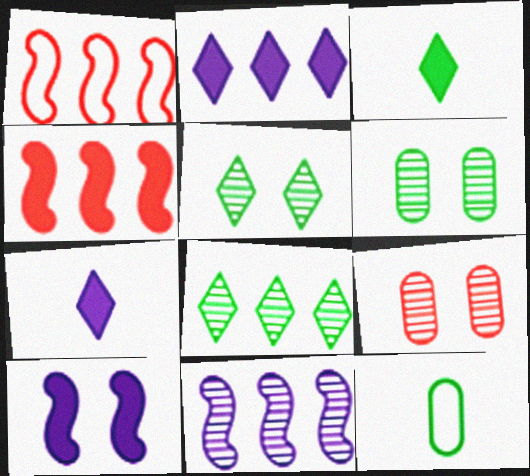[[1, 6, 7]]